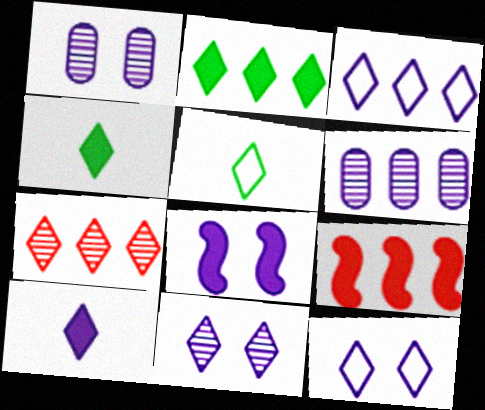[[1, 5, 9], 
[1, 8, 12], 
[2, 3, 7], 
[3, 10, 11], 
[4, 7, 12]]